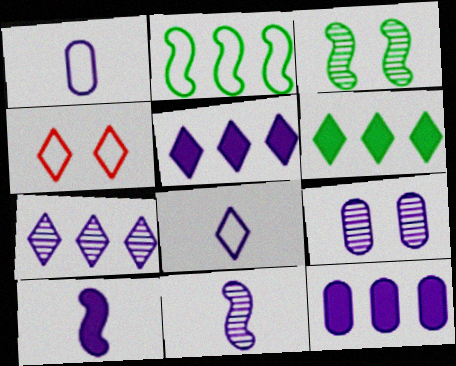[[1, 2, 4], 
[1, 9, 12], 
[7, 9, 11]]